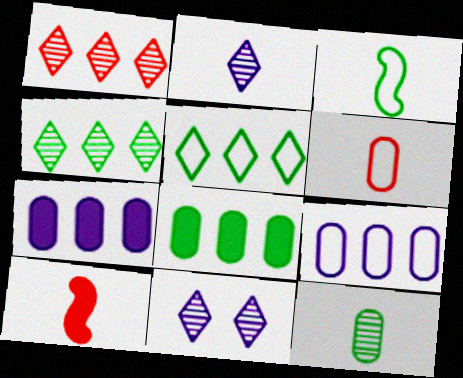[]